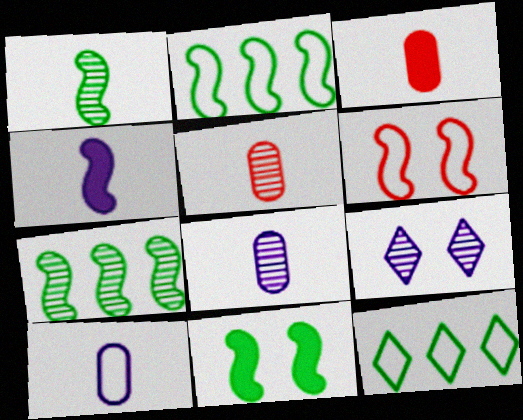[[1, 2, 11], 
[2, 3, 9], 
[4, 6, 7], 
[5, 7, 9], 
[6, 10, 12]]